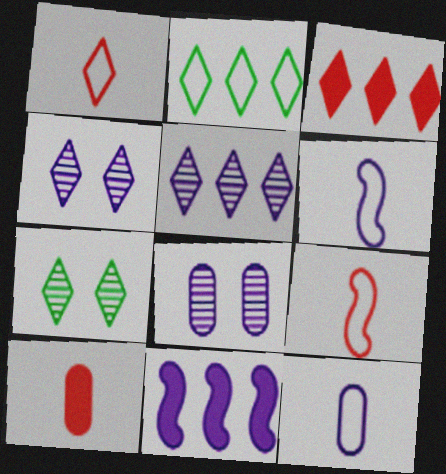[[2, 3, 5], 
[4, 11, 12]]